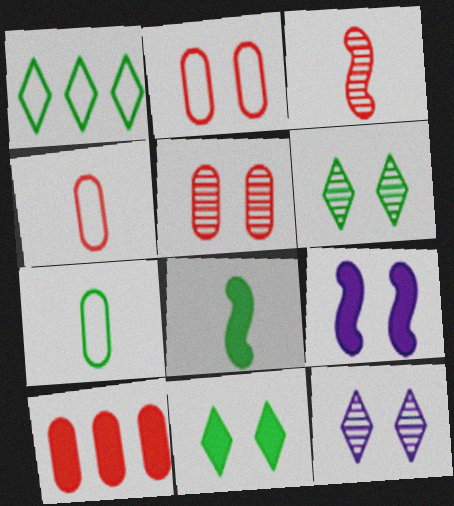[[2, 6, 9], 
[4, 5, 10]]